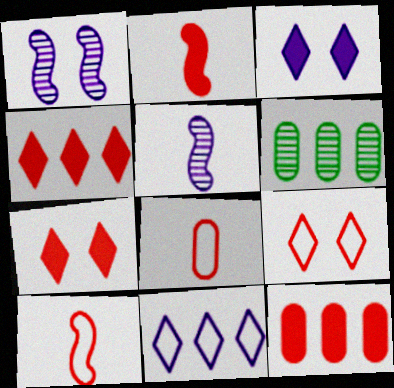[[2, 7, 12], 
[3, 6, 10]]